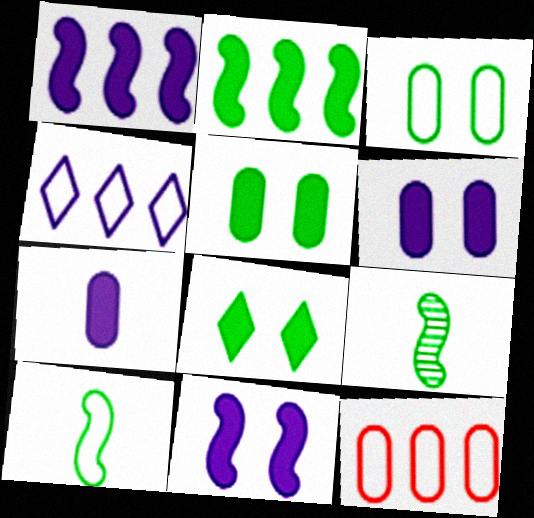[]